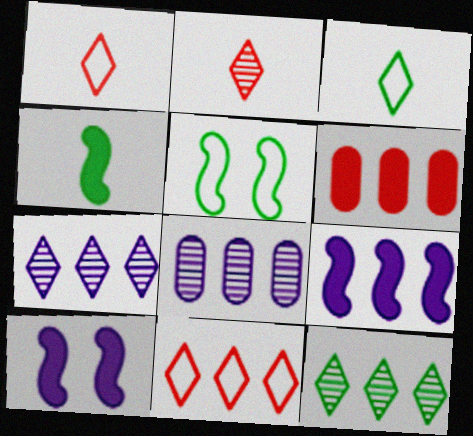[]